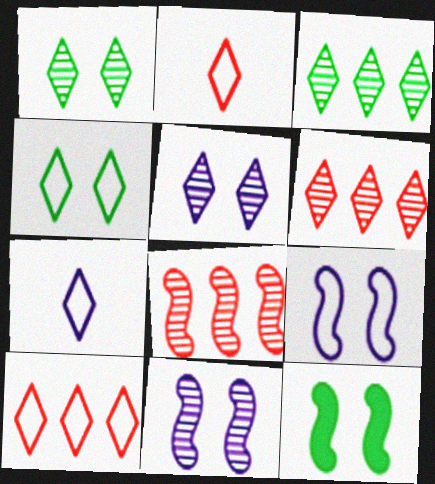[[4, 7, 10]]